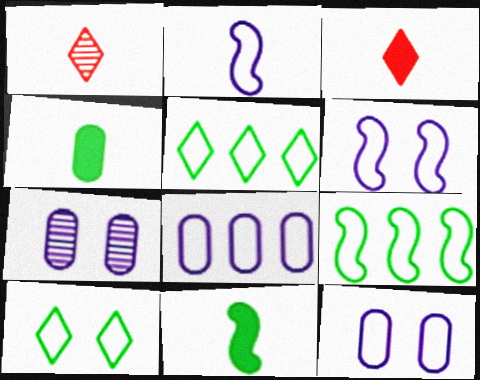[[1, 2, 4], 
[3, 7, 9]]